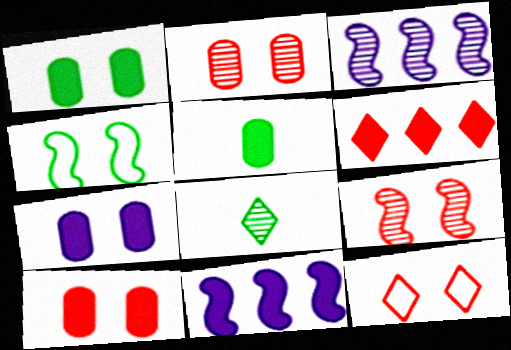[[1, 7, 10], 
[2, 3, 8], 
[3, 5, 12], 
[9, 10, 12]]